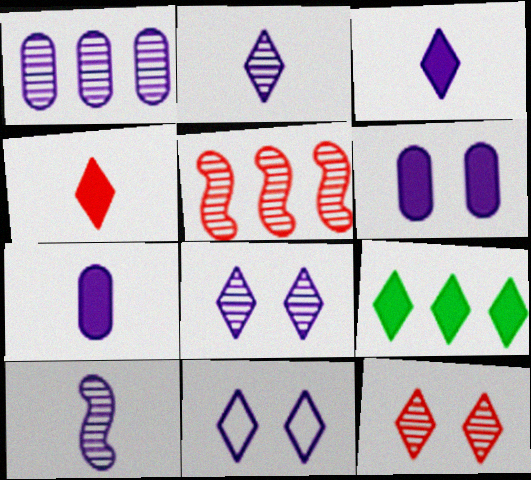[[1, 8, 10]]